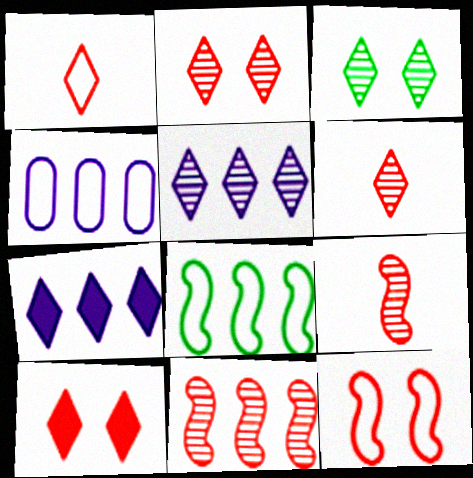[[1, 3, 7], 
[3, 5, 6]]